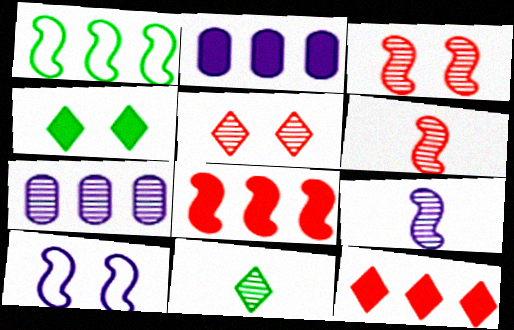[[1, 7, 12], 
[3, 7, 11]]